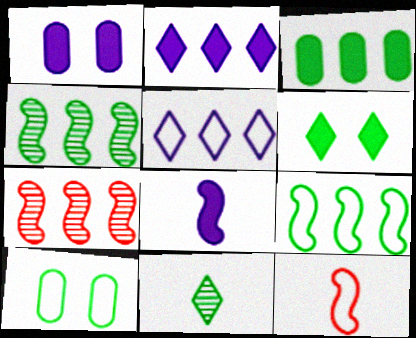[[1, 2, 8], 
[3, 5, 7], 
[5, 10, 12]]